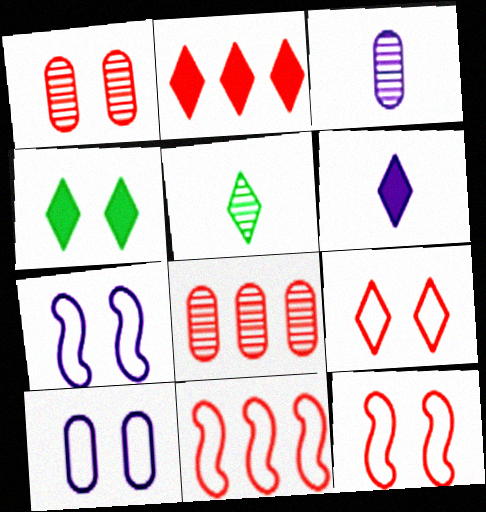[[1, 4, 7], 
[2, 4, 6], 
[2, 8, 11], 
[3, 4, 11]]